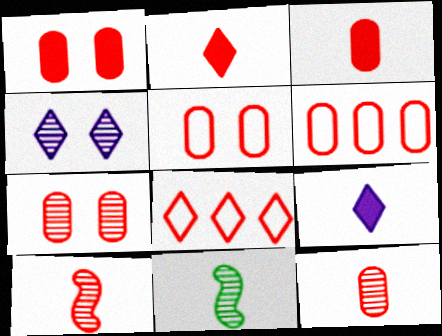[[1, 5, 7], 
[1, 6, 12], 
[1, 8, 10], 
[3, 6, 7]]